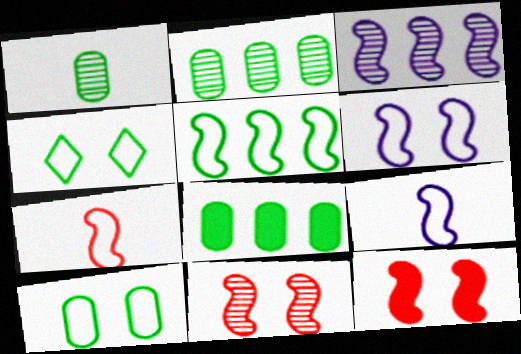[[1, 8, 10], 
[5, 6, 7]]